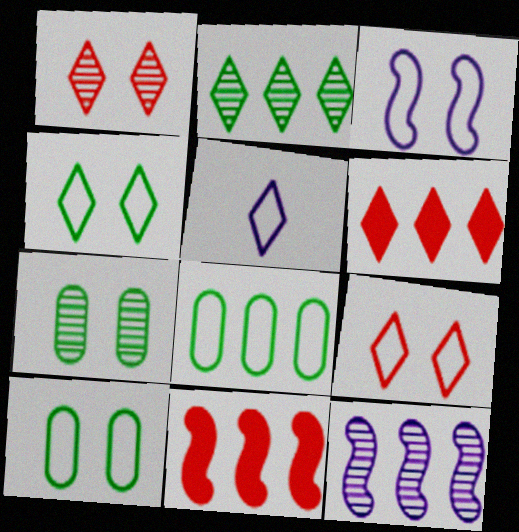[[3, 9, 10], 
[5, 7, 11], 
[6, 8, 12]]